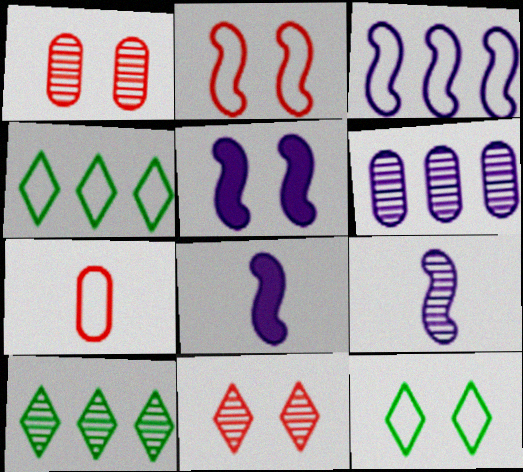[[1, 4, 8], 
[1, 5, 12], 
[1, 9, 10], 
[3, 5, 9], 
[3, 7, 12], 
[5, 7, 10]]